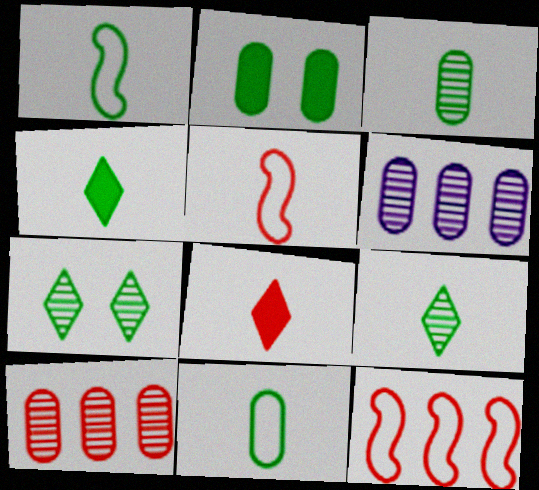[[1, 3, 4]]